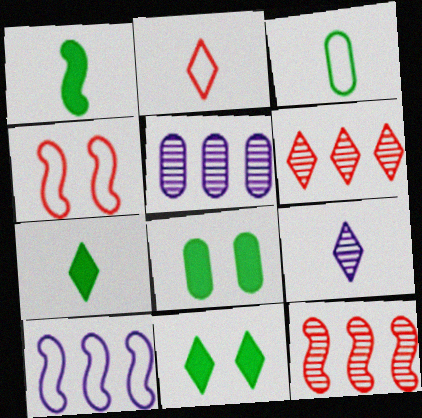[[2, 7, 9], 
[4, 5, 7]]